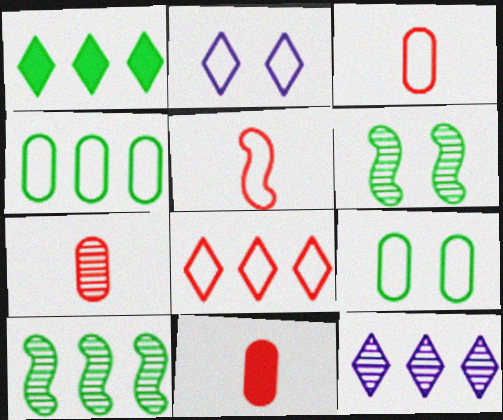[[1, 4, 10], 
[1, 8, 12], 
[2, 4, 5], 
[2, 10, 11], 
[3, 7, 11], 
[6, 7, 12]]